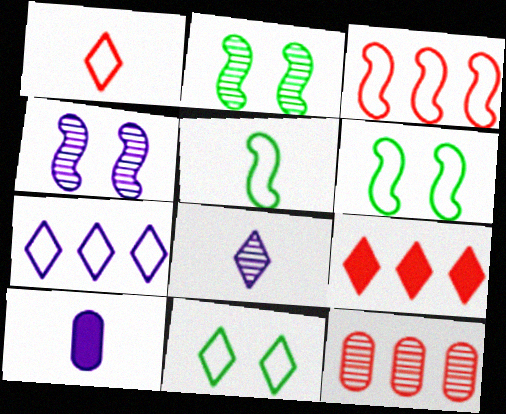[[1, 7, 11], 
[2, 8, 12], 
[3, 9, 12], 
[4, 7, 10], 
[8, 9, 11]]